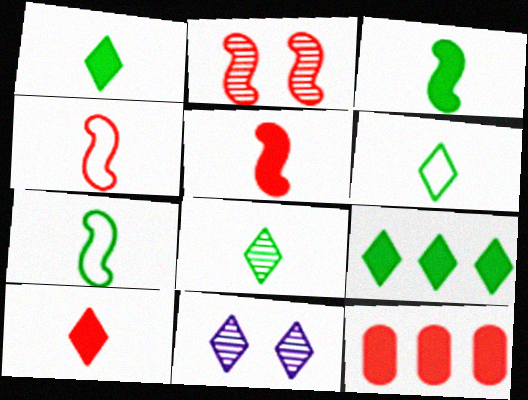[[1, 6, 8], 
[7, 11, 12]]